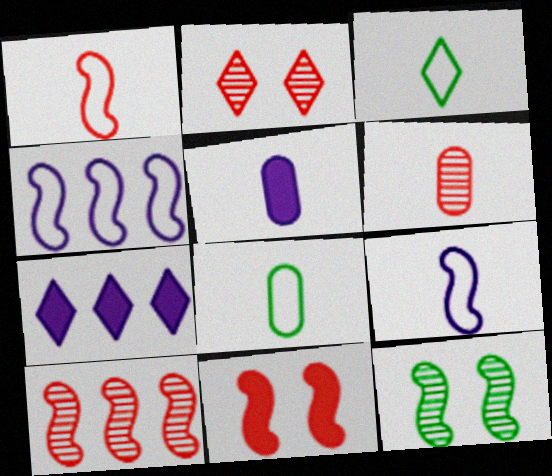[[1, 10, 11], 
[2, 3, 7], 
[2, 6, 10], 
[5, 6, 8]]